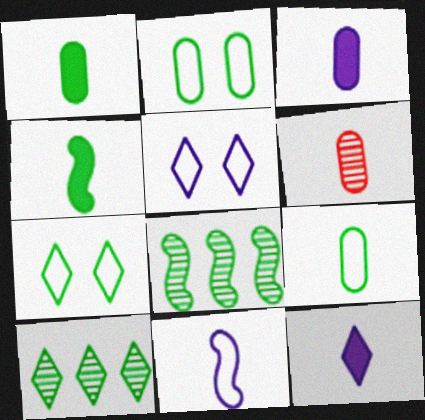[[1, 7, 8], 
[2, 4, 10], 
[3, 6, 9]]